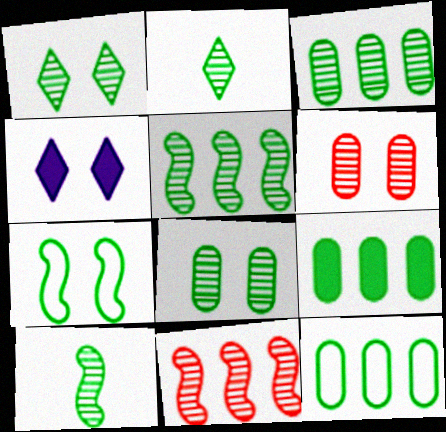[[1, 3, 10], 
[2, 5, 8], 
[2, 7, 9], 
[3, 9, 12], 
[4, 6, 7]]